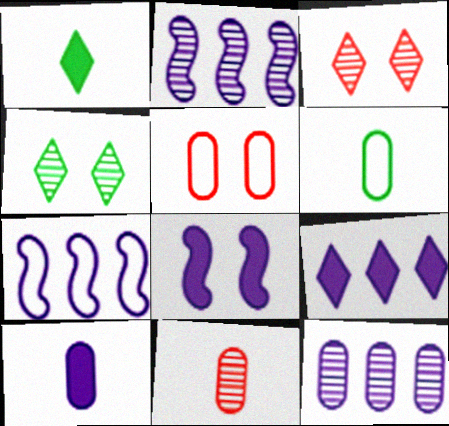[[1, 2, 5], 
[2, 4, 11], 
[4, 5, 8], 
[6, 10, 11], 
[7, 9, 12], 
[8, 9, 10]]